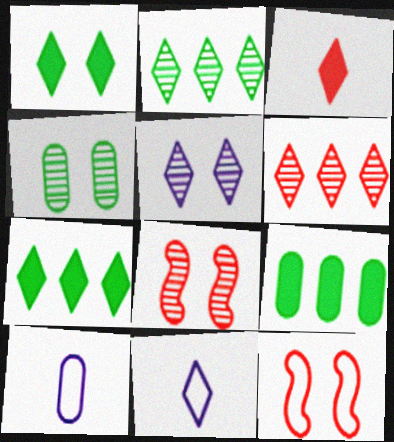[[1, 6, 11], 
[4, 5, 8], 
[7, 8, 10], 
[8, 9, 11]]